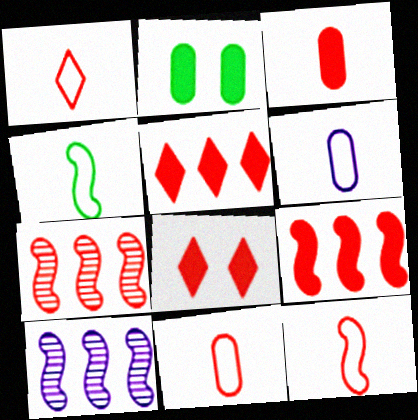[[1, 2, 10], 
[1, 4, 6], 
[1, 11, 12], 
[3, 8, 9], 
[7, 8, 11]]